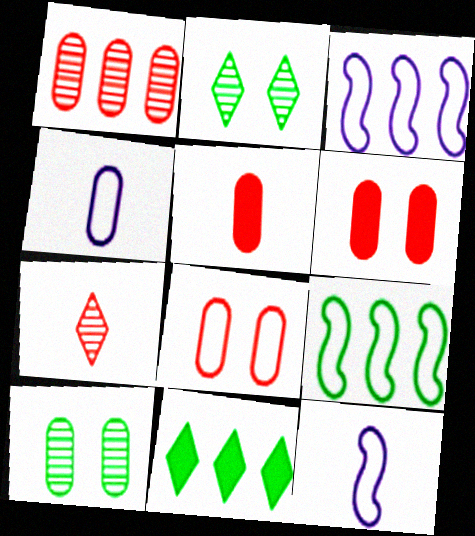[[1, 3, 11], 
[1, 5, 8], 
[2, 3, 5]]